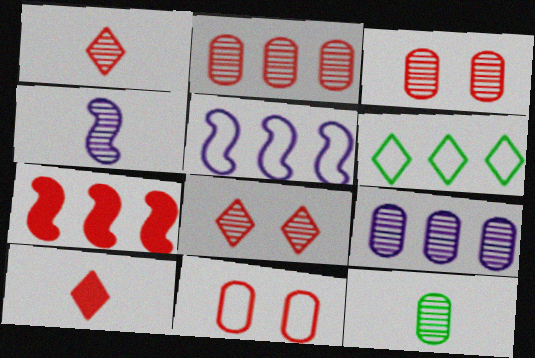[[1, 4, 12], 
[1, 7, 11], 
[3, 9, 12], 
[6, 7, 9]]